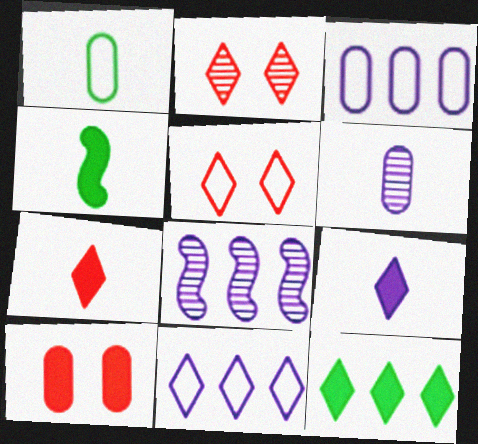[[2, 3, 4]]